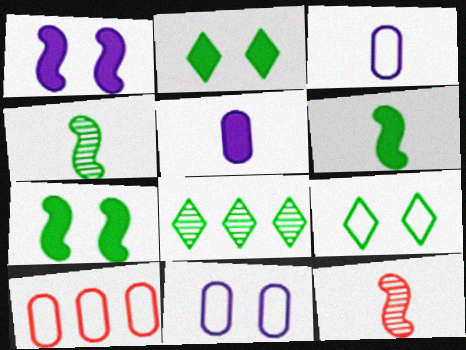[]